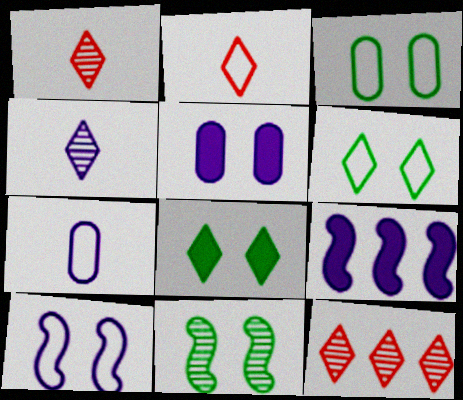[[1, 3, 9], 
[3, 8, 11]]